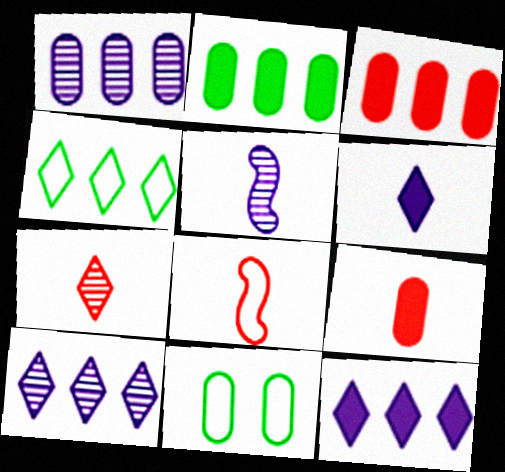[[1, 9, 11], 
[7, 8, 9]]